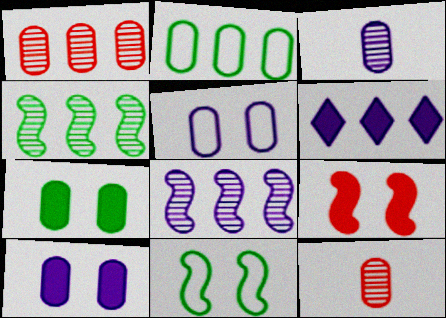[[2, 10, 12], 
[6, 11, 12]]